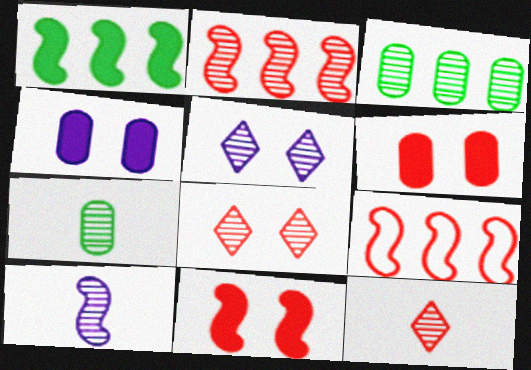[[2, 5, 7], 
[3, 8, 10], 
[6, 9, 12], 
[7, 10, 12]]